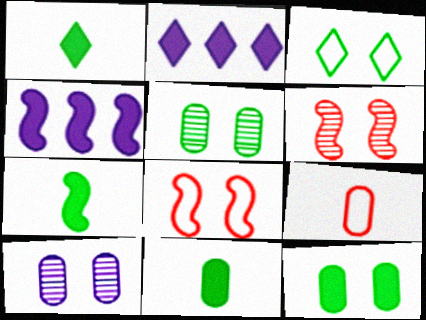[[1, 7, 11]]